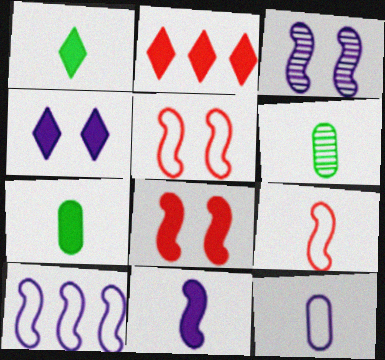[[1, 2, 4], 
[3, 10, 11]]